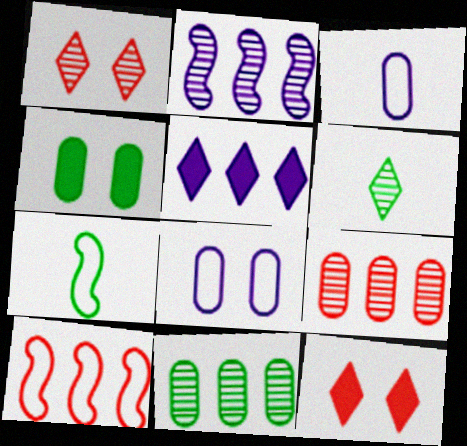[[3, 4, 9], 
[5, 10, 11]]